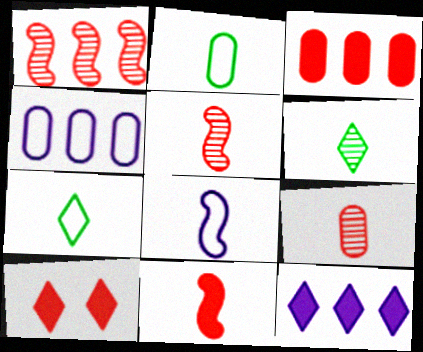[[3, 10, 11]]